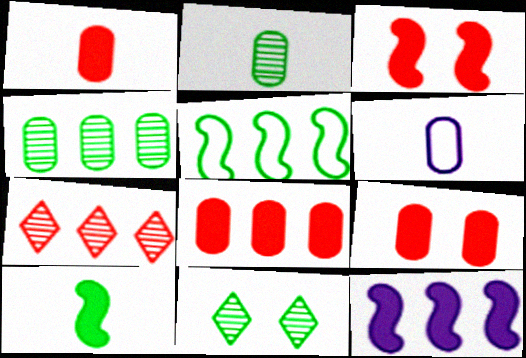[[1, 2, 6], 
[1, 8, 9], 
[3, 10, 12], 
[4, 6, 9]]